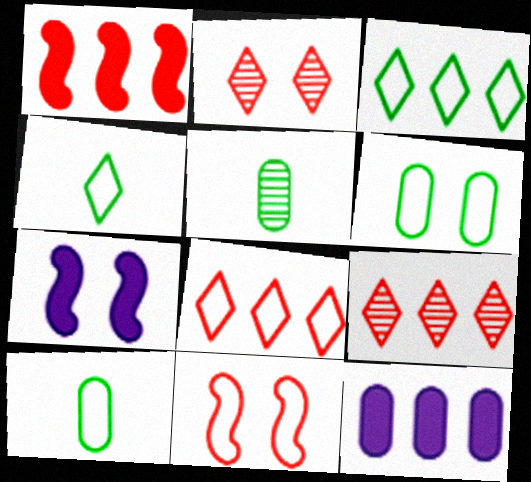[[2, 6, 7], 
[5, 7, 8], 
[7, 9, 10]]